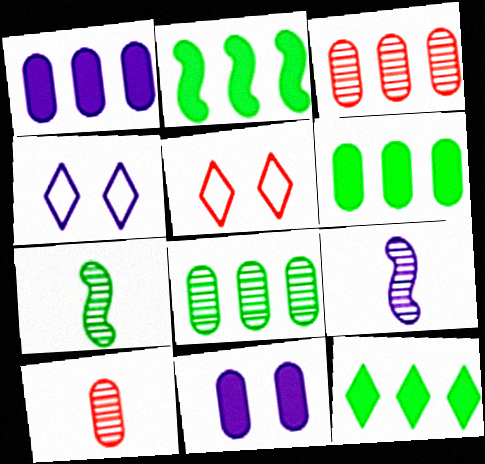[[1, 4, 9], 
[1, 5, 7], 
[2, 4, 10], 
[2, 6, 12], 
[5, 6, 9]]